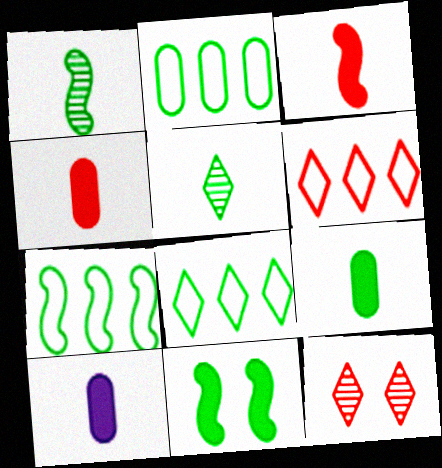[[1, 7, 11], 
[2, 5, 11], 
[2, 7, 8], 
[4, 9, 10], 
[7, 10, 12]]